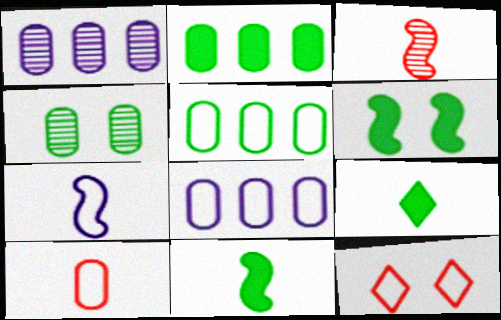[[1, 11, 12], 
[2, 6, 9], 
[3, 7, 11], 
[5, 7, 12]]